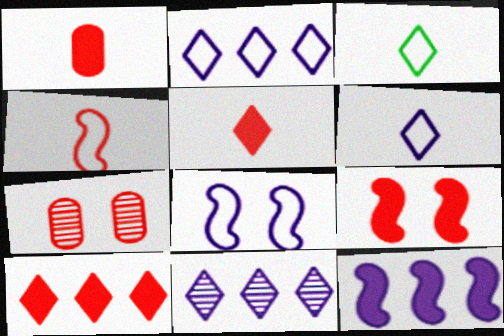[[1, 9, 10], 
[3, 7, 12], 
[4, 7, 10]]